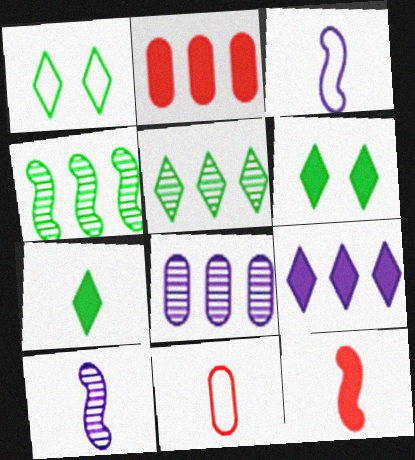[[1, 2, 10], 
[1, 5, 7], 
[1, 8, 12], 
[7, 10, 11]]